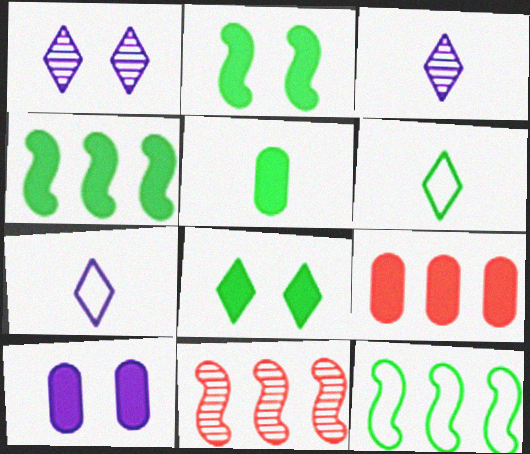[[4, 5, 8], 
[5, 9, 10], 
[6, 10, 11]]